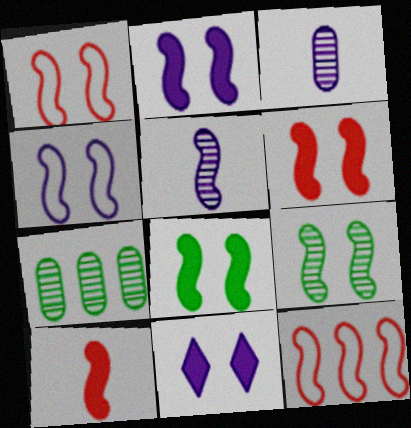[[1, 2, 9], 
[2, 6, 8], 
[4, 6, 9], 
[5, 8, 12]]